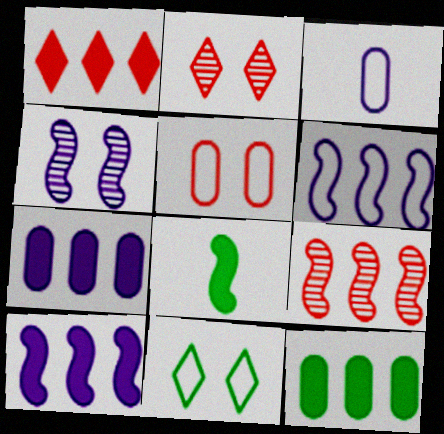[[1, 10, 12]]